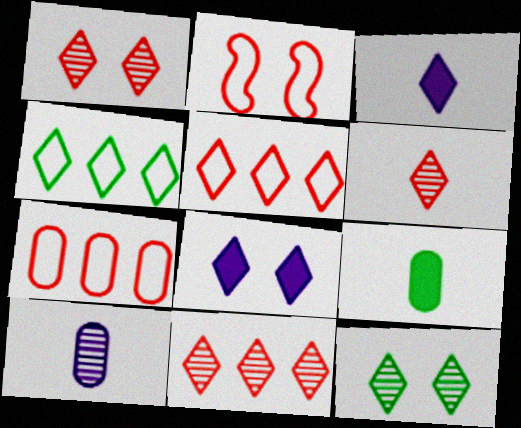[[1, 3, 4], 
[1, 6, 11], 
[3, 5, 12], 
[4, 6, 8]]